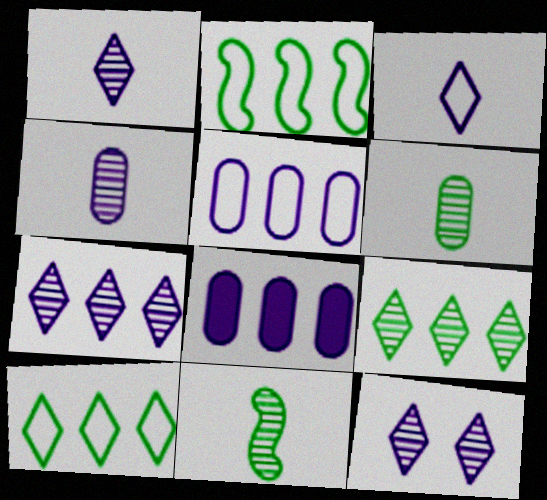[[1, 7, 12]]